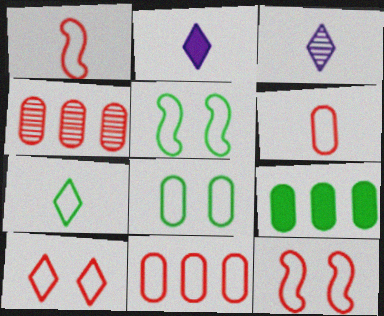[[1, 10, 11], 
[2, 4, 5], 
[3, 9, 12]]